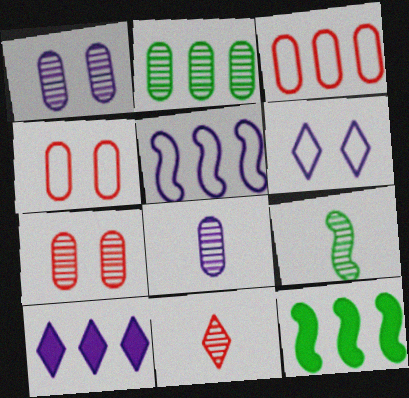[[2, 7, 8], 
[4, 9, 10], 
[8, 9, 11]]